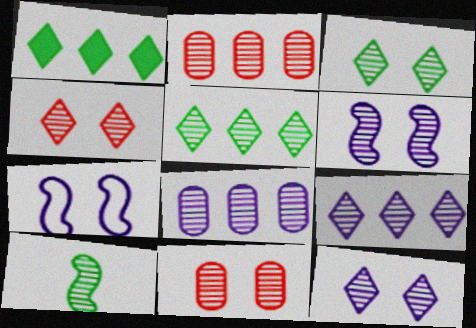[[2, 10, 12], 
[3, 4, 12], 
[3, 6, 11], 
[4, 8, 10], 
[9, 10, 11]]